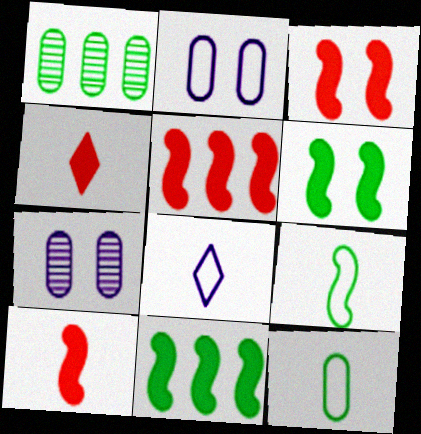[[1, 3, 8], 
[3, 5, 10]]